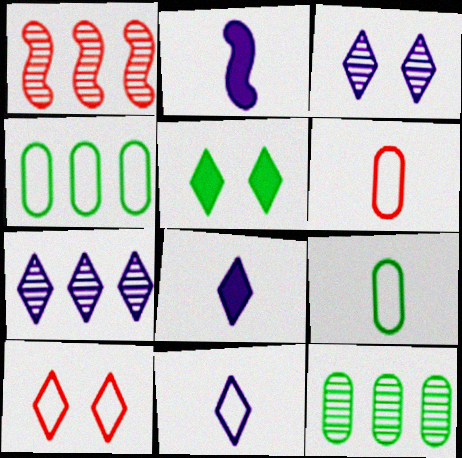[[1, 7, 12], 
[2, 10, 12], 
[3, 5, 10]]